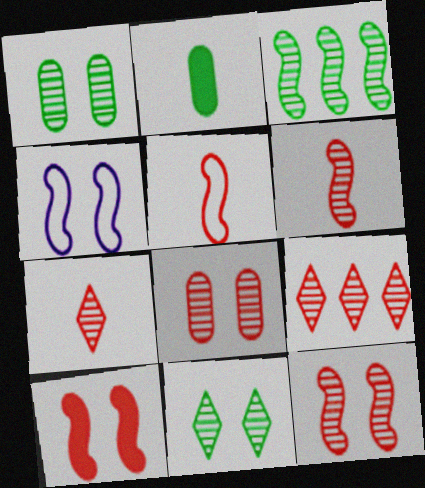[[2, 4, 9], 
[6, 8, 9]]